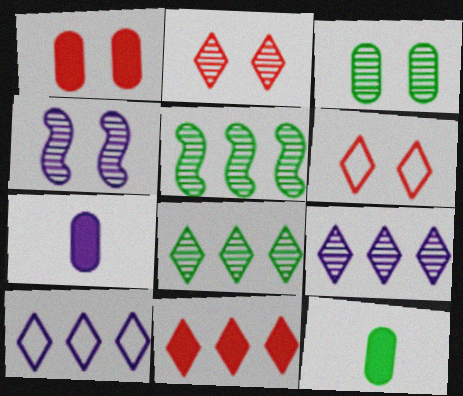[[2, 3, 4], 
[4, 7, 10], 
[5, 6, 7], 
[8, 10, 11]]